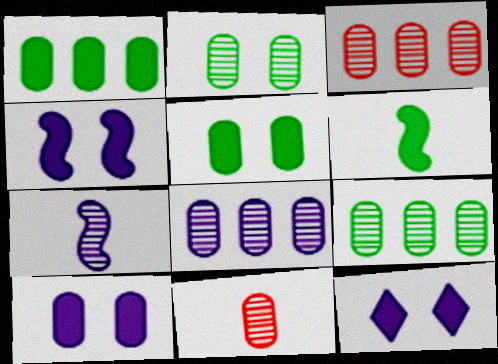[[2, 8, 11], 
[3, 8, 9], 
[4, 10, 12]]